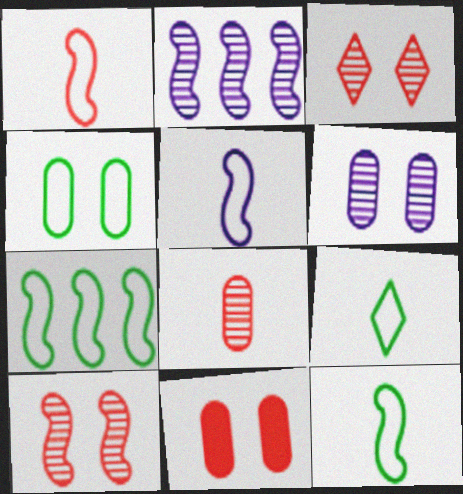[[1, 5, 12], 
[2, 9, 11], 
[4, 6, 11], 
[4, 7, 9]]